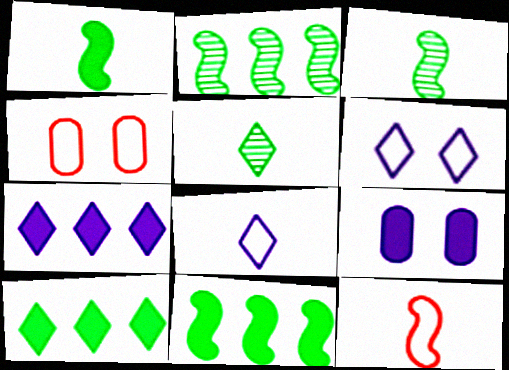[[3, 4, 7]]